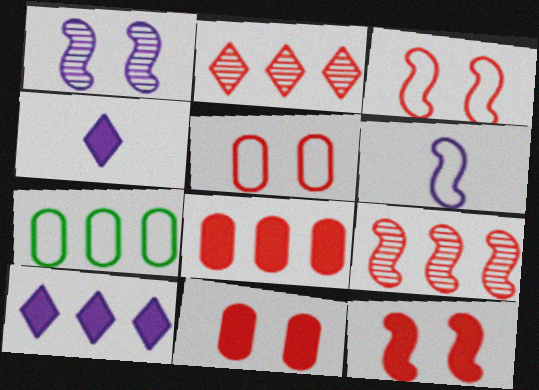[[7, 9, 10]]